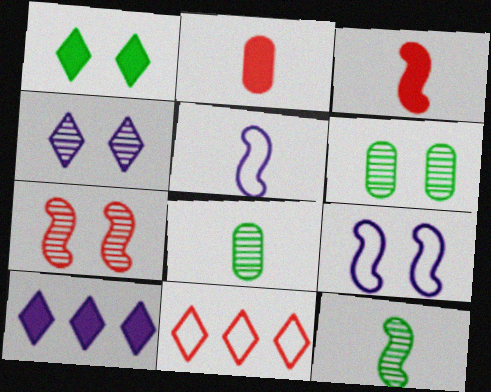[[2, 7, 11], 
[3, 5, 12], 
[4, 6, 7]]